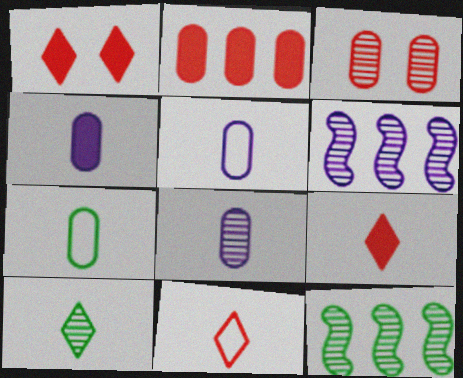[[1, 5, 12], 
[1, 6, 7], 
[3, 6, 10], 
[4, 5, 8]]